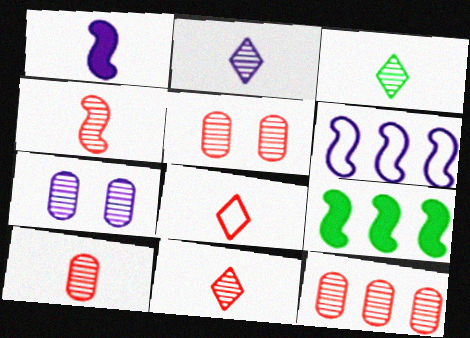[[2, 3, 11], 
[4, 10, 11], 
[5, 10, 12], 
[7, 8, 9]]